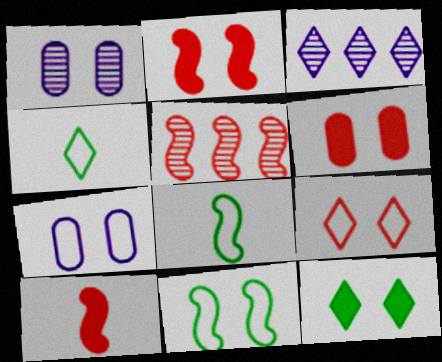[[3, 6, 8], 
[7, 9, 11]]